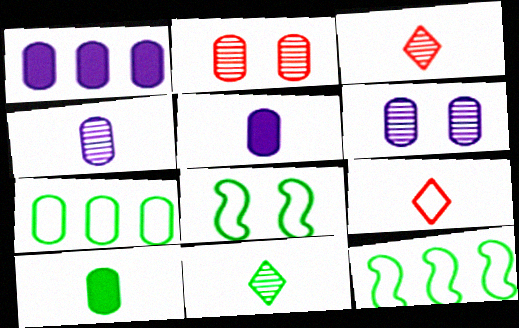[[1, 3, 8], 
[2, 5, 7]]